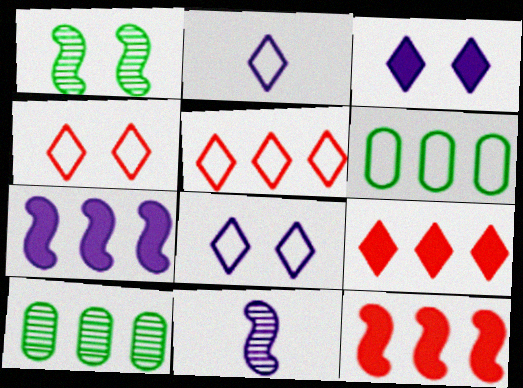[[5, 7, 10]]